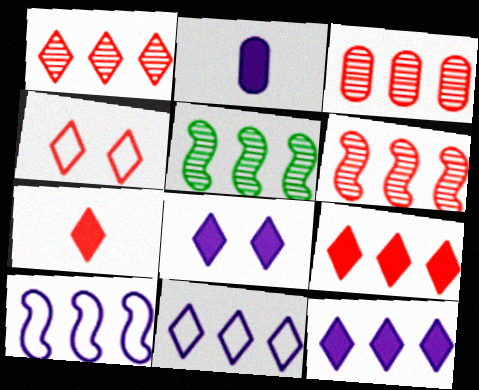[[1, 3, 6], 
[1, 4, 7], 
[2, 4, 5]]